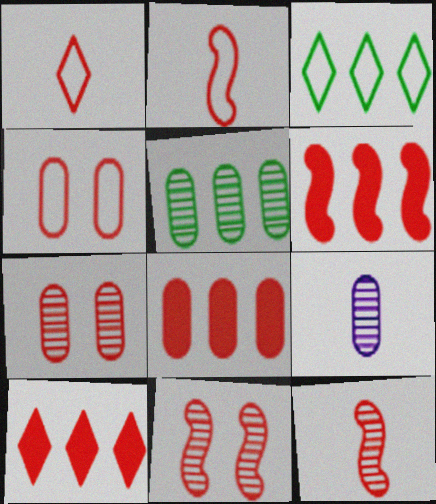[[1, 6, 7], 
[1, 8, 11], 
[2, 6, 11], 
[2, 7, 10], 
[4, 10, 12], 
[5, 7, 9], 
[6, 8, 10]]